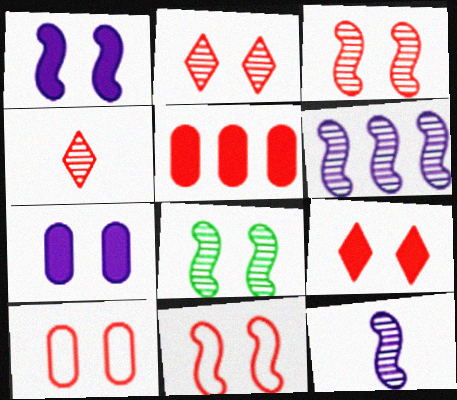[[1, 8, 11], 
[3, 9, 10], 
[4, 5, 11]]